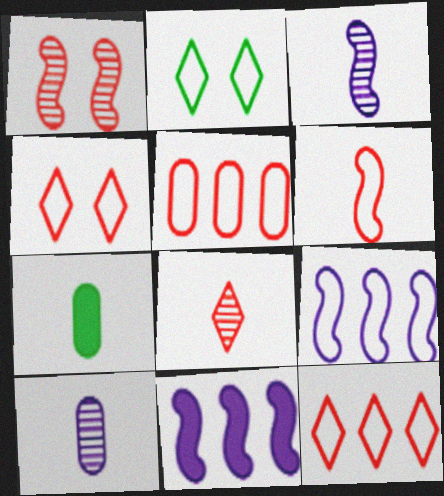[[4, 5, 6]]